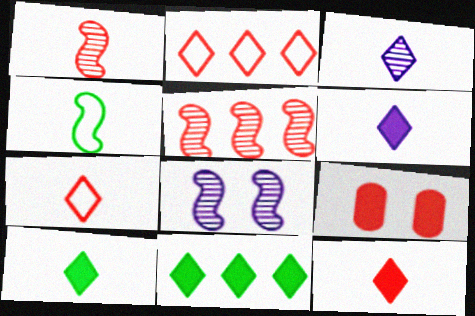[[1, 2, 9], 
[3, 7, 10], 
[5, 7, 9], 
[6, 10, 12]]